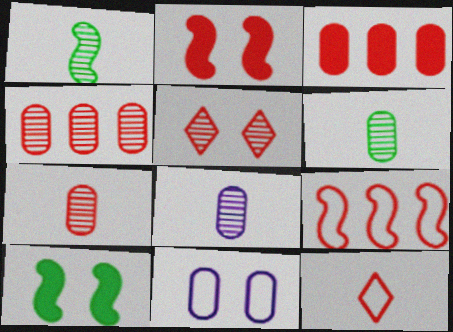[[2, 4, 12], 
[3, 6, 11], 
[5, 10, 11], 
[6, 7, 8]]